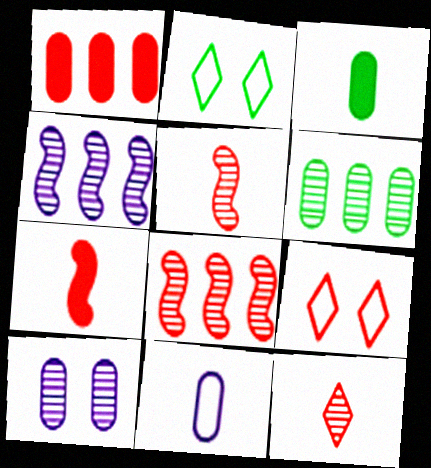[[1, 5, 9], 
[3, 4, 9]]